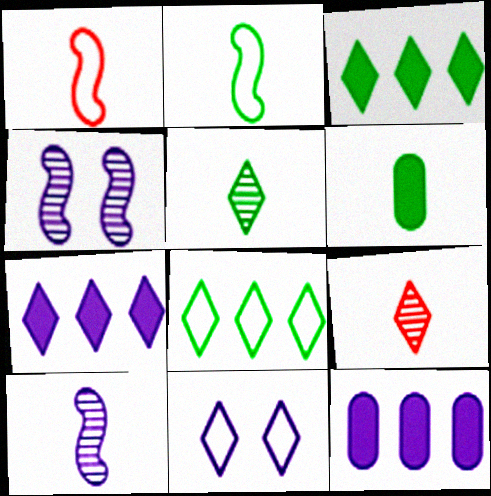[[2, 5, 6], 
[3, 9, 11], 
[10, 11, 12]]